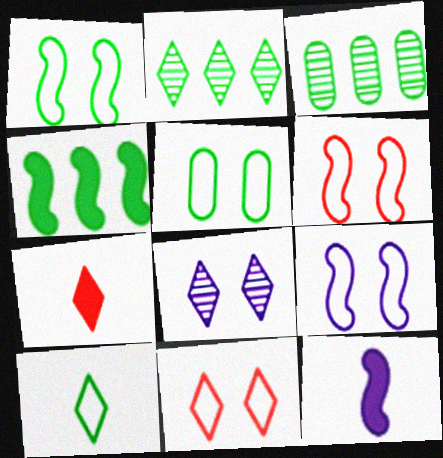[[1, 6, 9], 
[3, 7, 9], 
[3, 11, 12], 
[5, 9, 11]]